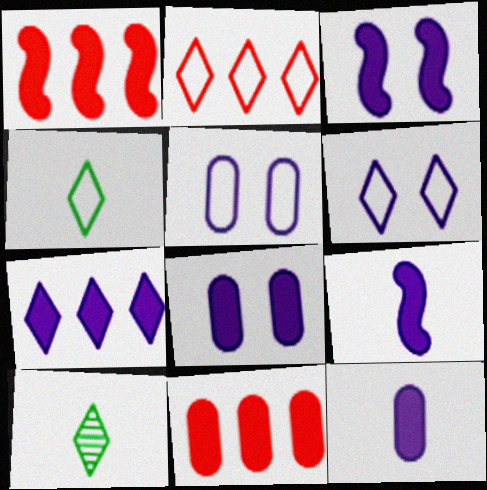[[1, 5, 10], 
[2, 4, 6], 
[3, 7, 12], 
[7, 8, 9]]